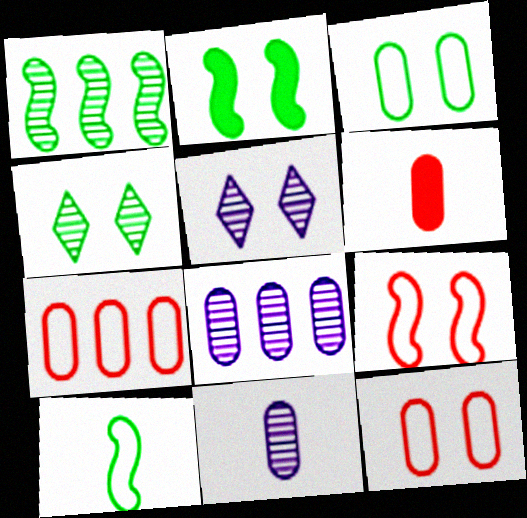[[1, 2, 10], 
[2, 3, 4], 
[2, 5, 12], 
[3, 6, 8]]